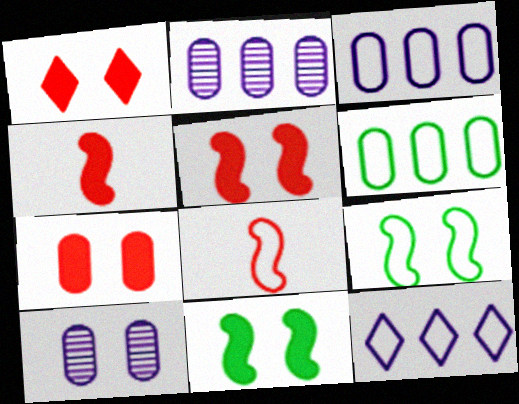[[1, 5, 7], 
[1, 9, 10]]